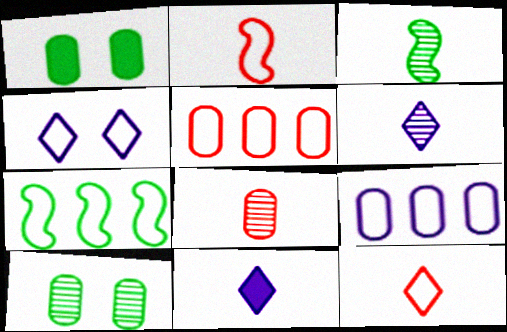[[1, 8, 9], 
[3, 6, 8]]